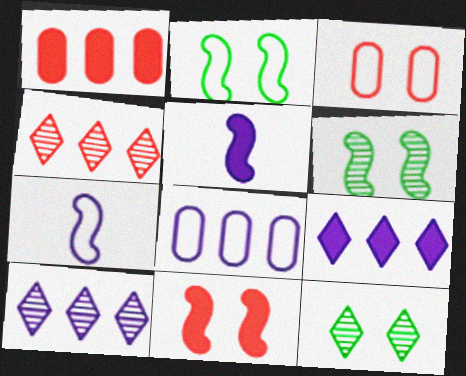[[1, 7, 12]]